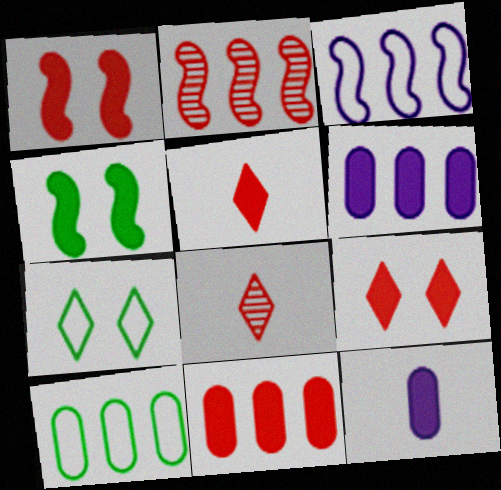[[1, 5, 11], 
[2, 7, 12], 
[4, 5, 6]]